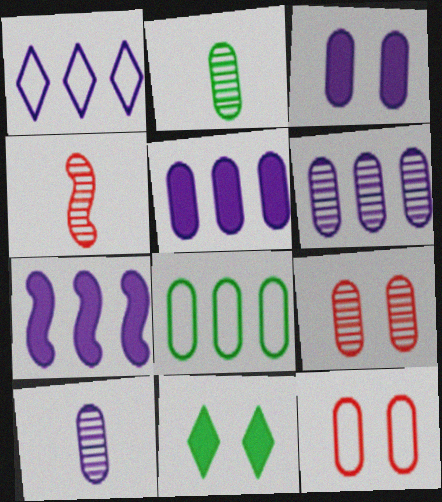[[1, 6, 7], 
[2, 5, 12], 
[2, 6, 9]]